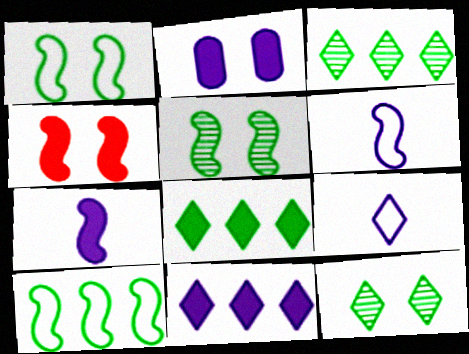[[2, 7, 11]]